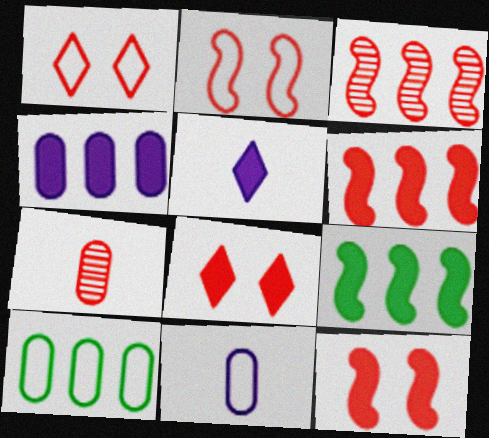[[1, 6, 7]]